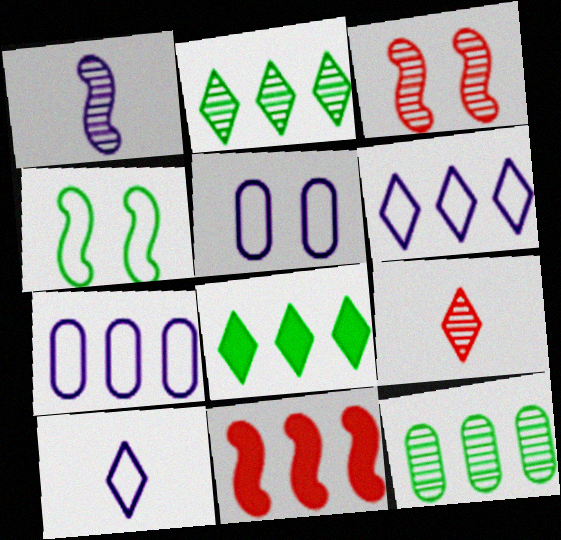[[1, 4, 11], 
[2, 7, 11], 
[6, 11, 12]]